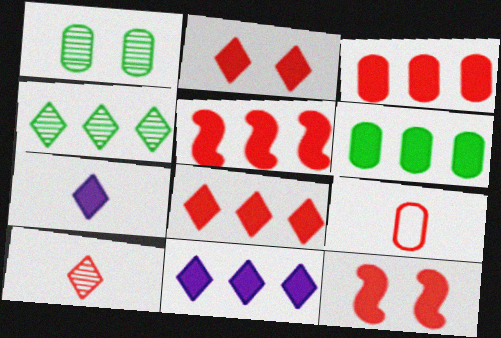[[3, 5, 8], 
[5, 6, 11], 
[6, 7, 12]]